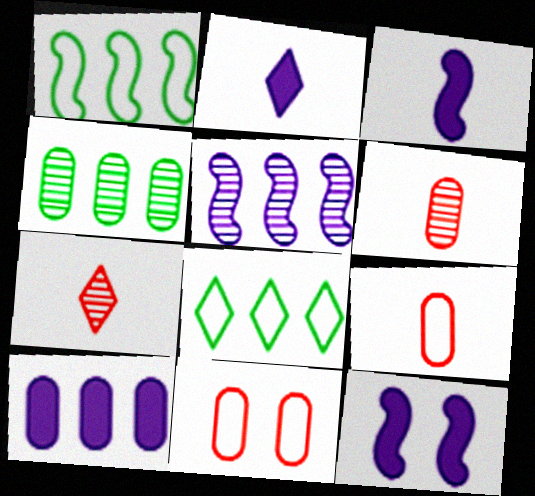[[2, 10, 12], 
[6, 8, 12]]